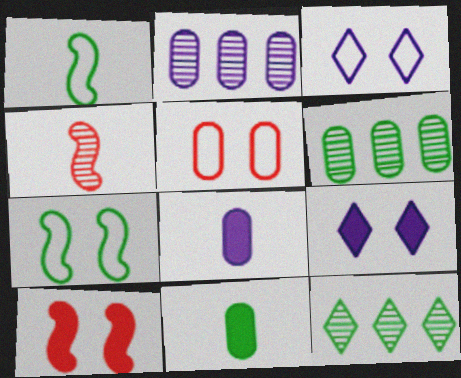[[2, 5, 11], 
[3, 5, 7], 
[5, 6, 8], 
[7, 11, 12]]